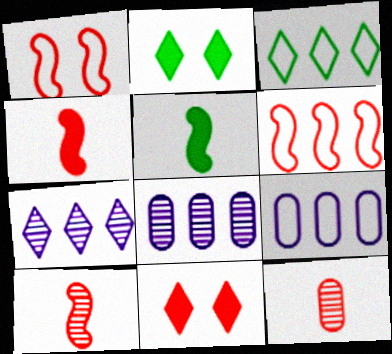[[2, 9, 10], 
[3, 6, 9], 
[6, 11, 12]]